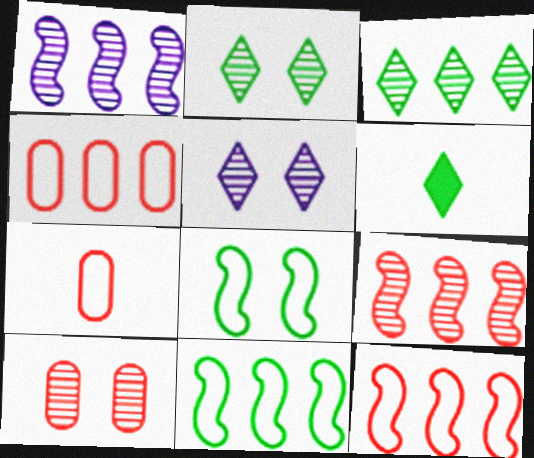[]